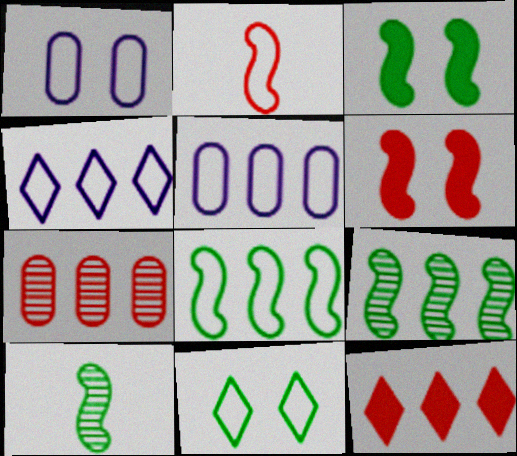[[1, 10, 12], 
[2, 5, 11], 
[3, 8, 10], 
[5, 9, 12]]